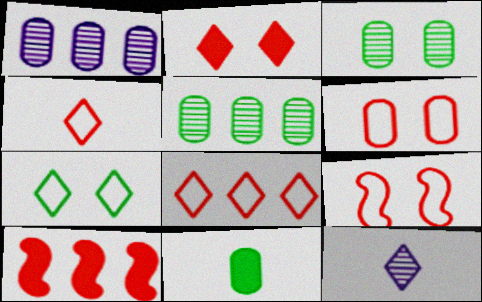[[1, 6, 11]]